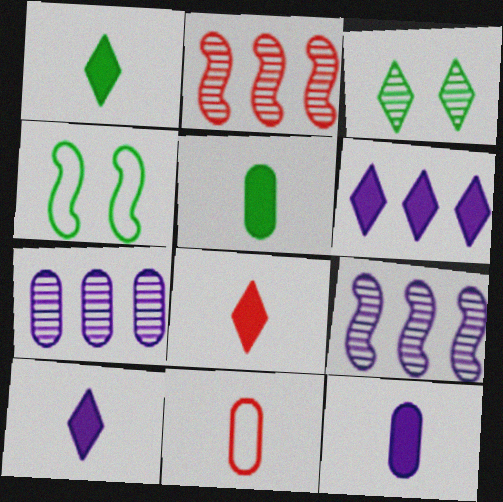[[1, 8, 10], 
[4, 7, 8]]